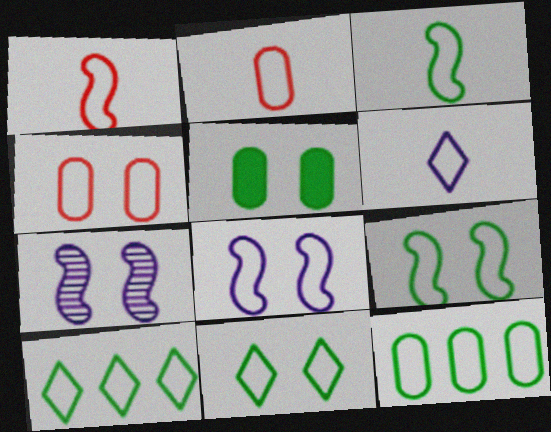[[2, 3, 6], 
[2, 8, 10], 
[3, 11, 12], 
[4, 8, 11]]